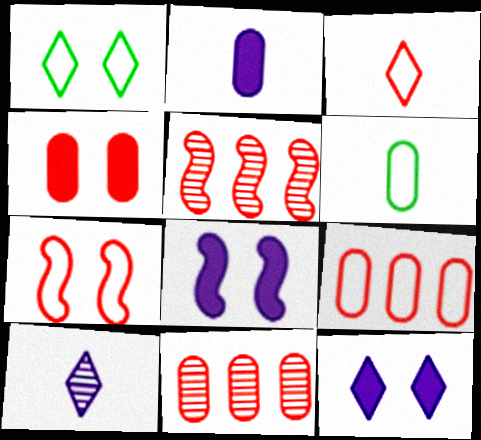[[1, 2, 5], 
[3, 4, 5], 
[3, 7, 9], 
[5, 6, 12]]